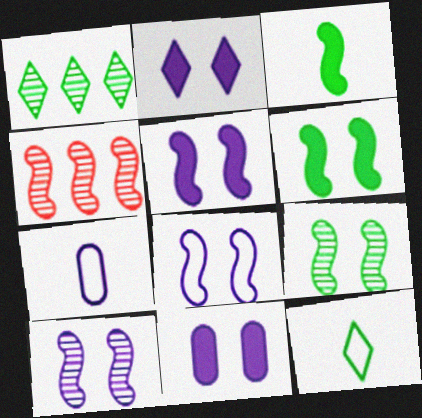[[2, 5, 11], 
[3, 4, 8], 
[4, 11, 12], 
[5, 8, 10]]